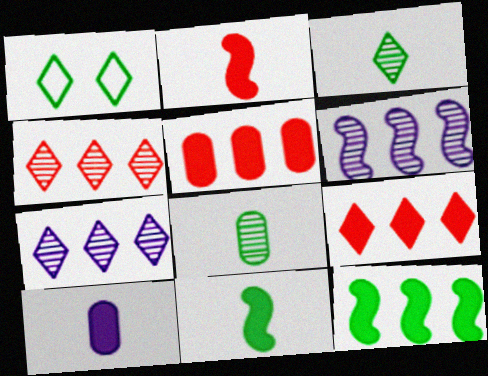[[1, 8, 12]]